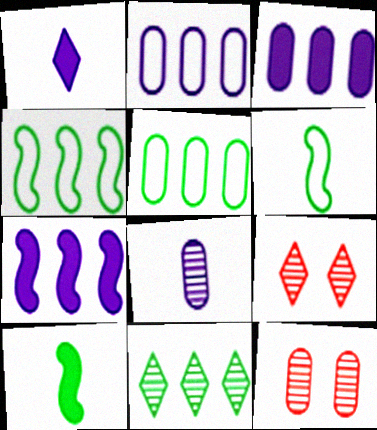[[1, 4, 12], 
[2, 9, 10], 
[3, 6, 9]]